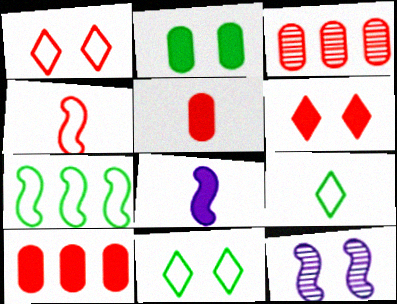[[1, 2, 12], 
[3, 4, 6], 
[3, 8, 11], 
[9, 10, 12]]